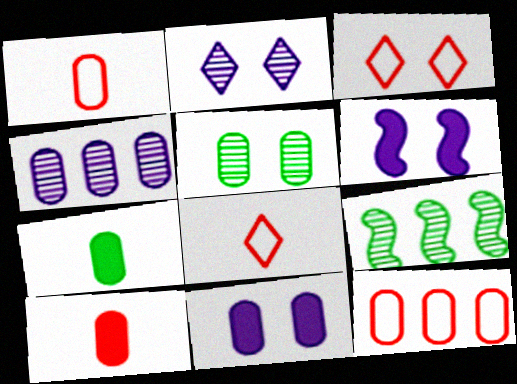[[3, 5, 6], 
[8, 9, 11]]